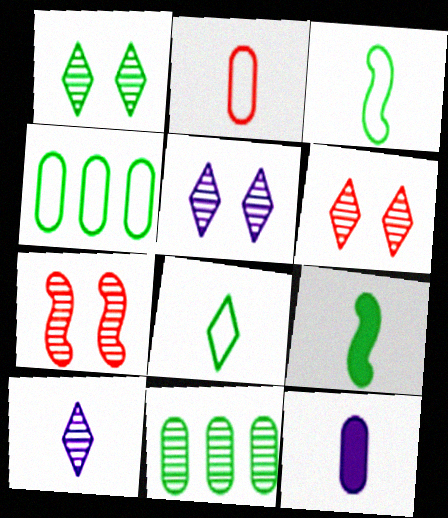[[1, 4, 9], 
[1, 5, 6], 
[2, 9, 10], 
[7, 10, 11]]